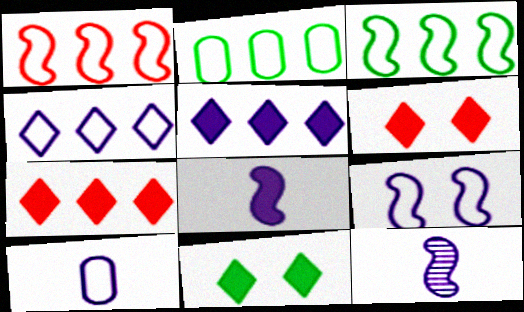[[1, 2, 4], 
[2, 6, 12], 
[4, 9, 10]]